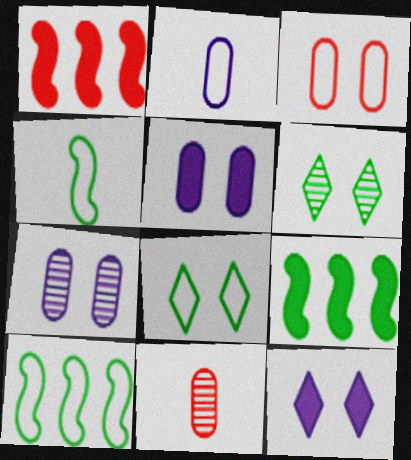[[1, 2, 6], 
[10, 11, 12]]